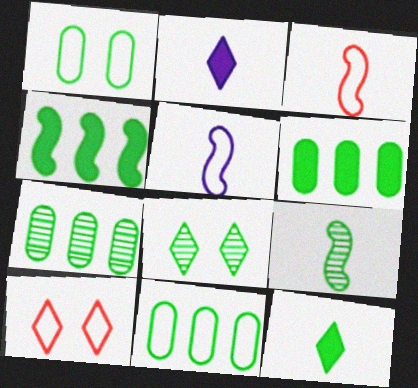[[5, 10, 11], 
[6, 7, 11], 
[7, 8, 9]]